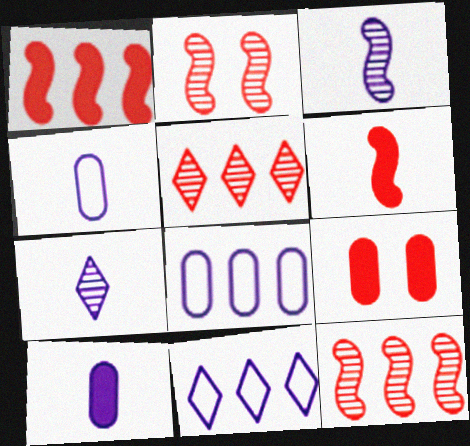[]